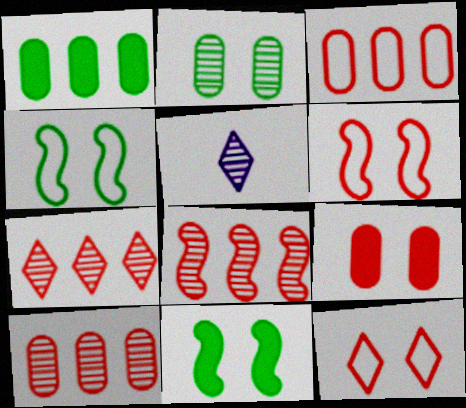[[1, 5, 6], 
[2, 5, 8], 
[3, 5, 11], 
[7, 8, 10]]